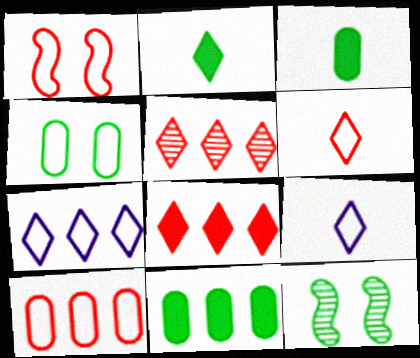[[1, 6, 10]]